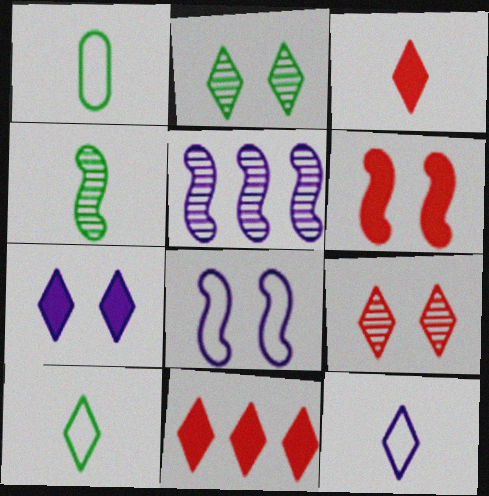[[2, 11, 12]]